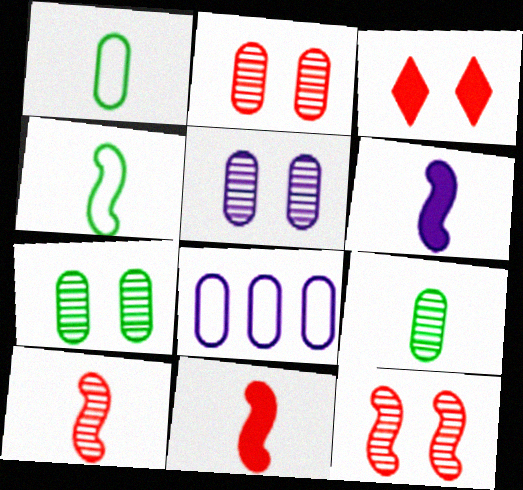[[2, 5, 7], 
[4, 6, 10]]